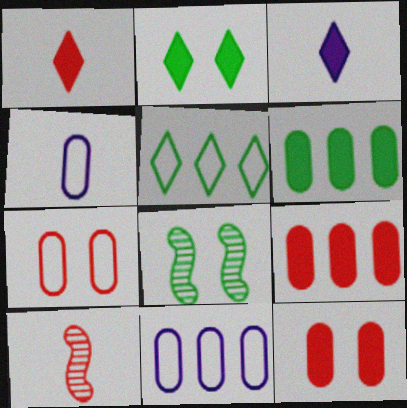[[1, 8, 11], 
[2, 10, 11]]